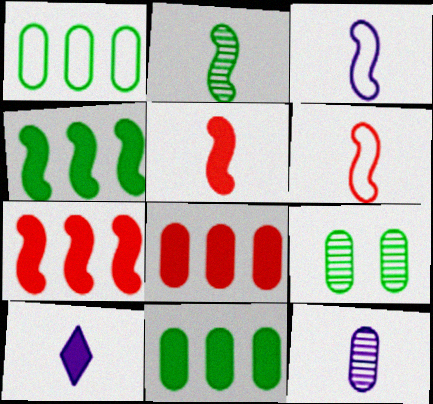[[2, 3, 5], 
[3, 10, 12]]